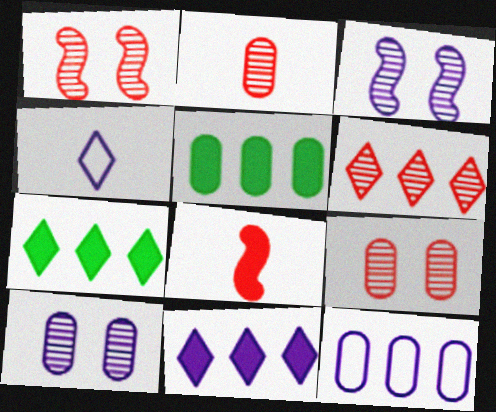[[1, 2, 6], 
[1, 4, 5]]